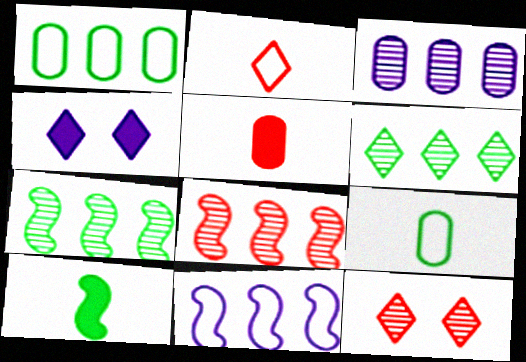[[2, 4, 6], 
[3, 6, 8], 
[4, 8, 9]]